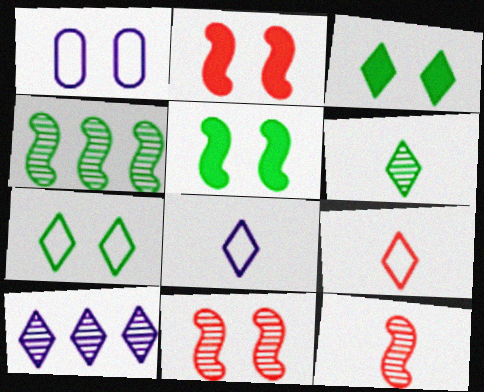[[1, 3, 11], 
[3, 9, 10]]